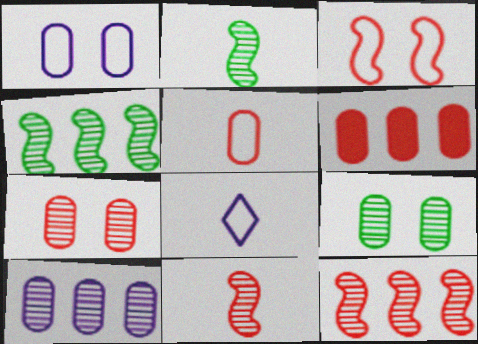[[5, 6, 7]]